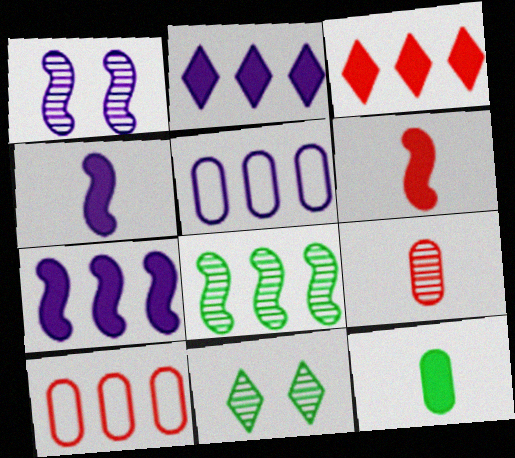[[2, 8, 10], 
[3, 5, 8], 
[4, 10, 11], 
[5, 6, 11]]